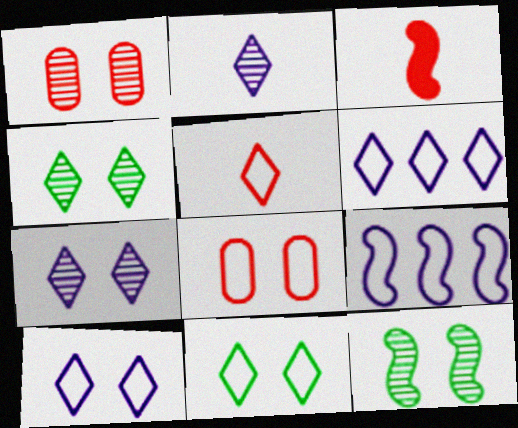[[1, 7, 12], 
[3, 9, 12], 
[5, 6, 11]]